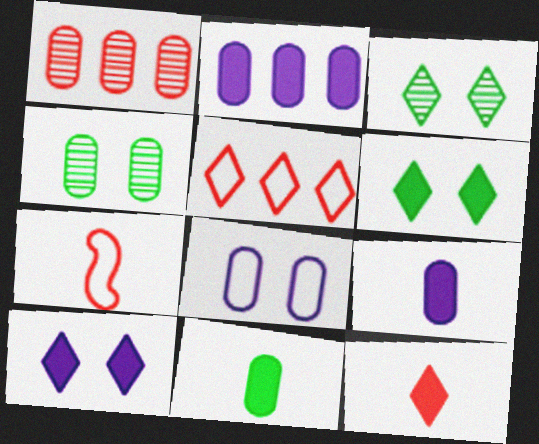[[1, 8, 11], 
[2, 3, 7]]